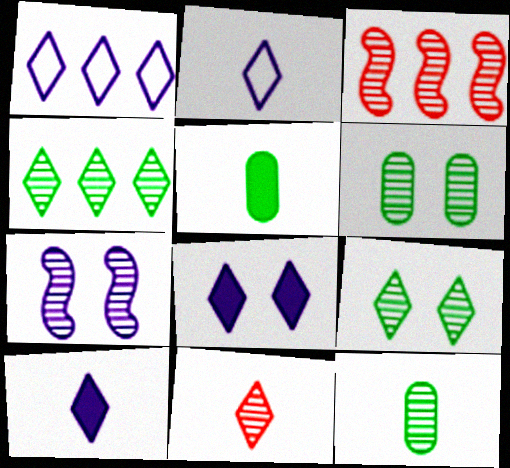[]